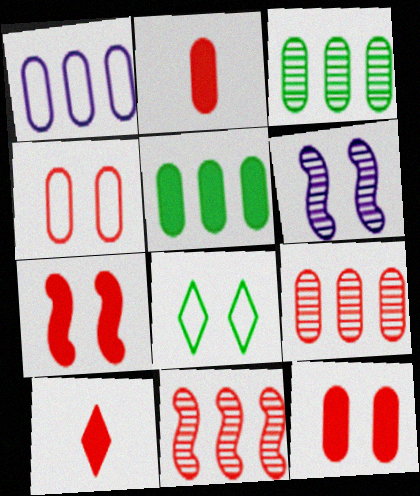[[1, 5, 9], 
[2, 4, 9], 
[4, 10, 11], 
[6, 8, 12]]